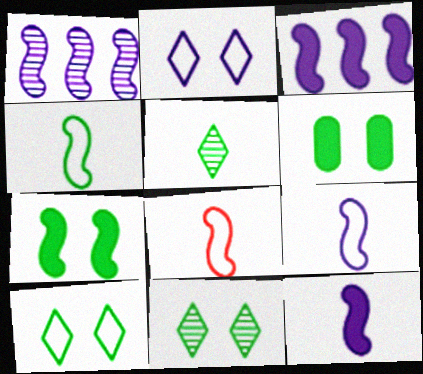[[1, 7, 8], 
[4, 8, 9]]